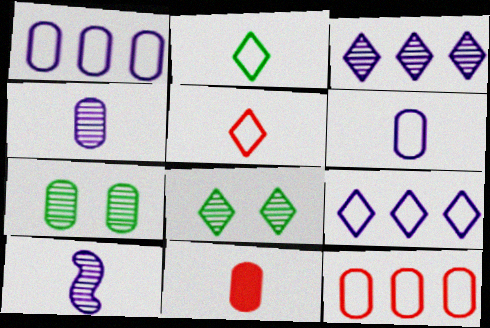[[1, 7, 11], 
[2, 10, 11]]